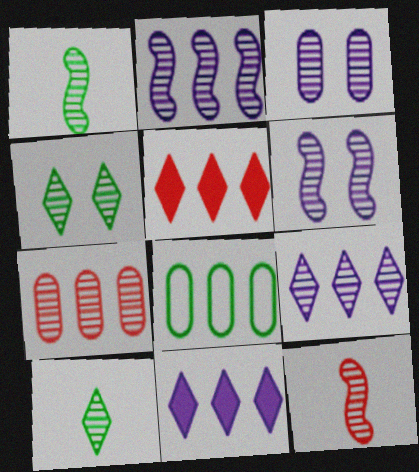[[2, 5, 8], 
[6, 7, 10]]